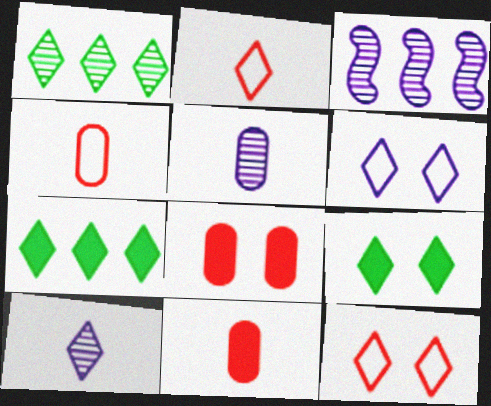[[3, 4, 9], 
[7, 10, 12]]